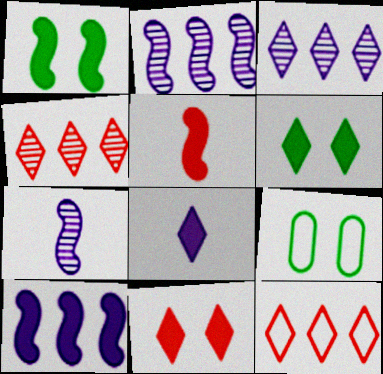[[1, 5, 10], 
[3, 5, 9]]